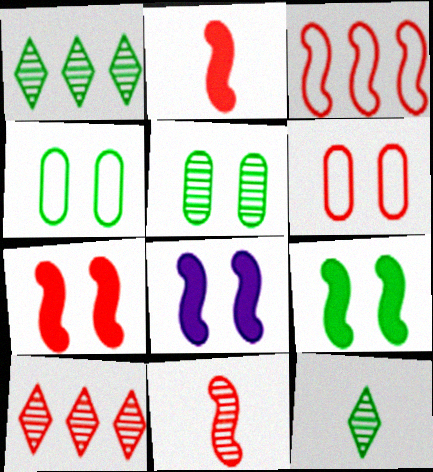[[2, 6, 10], 
[3, 7, 11], 
[7, 8, 9]]